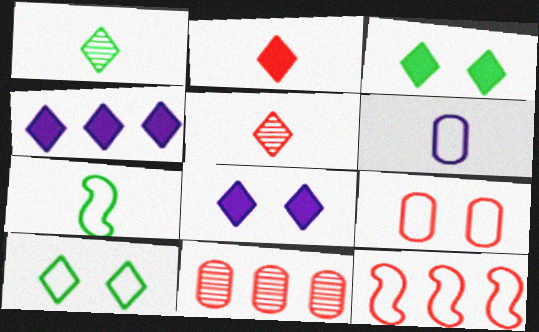[[2, 3, 4], 
[4, 5, 10], 
[6, 10, 12], 
[7, 8, 11]]